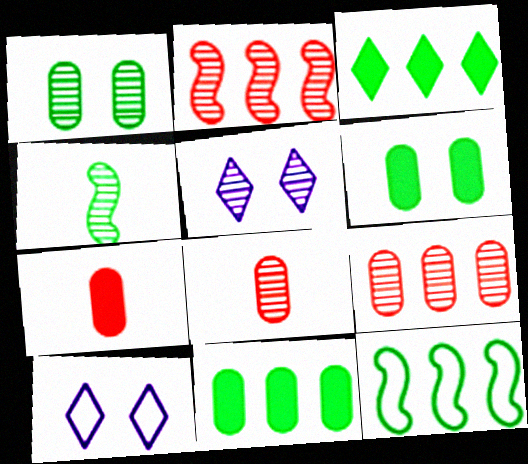[[4, 5, 9], 
[5, 7, 12]]